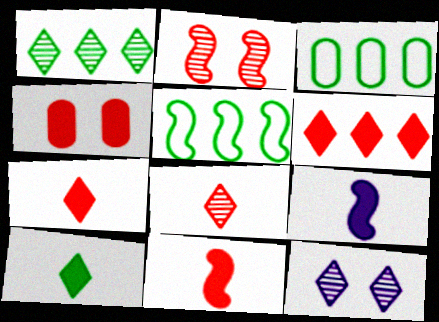[[1, 8, 12], 
[2, 5, 9], 
[3, 11, 12], 
[4, 6, 11]]